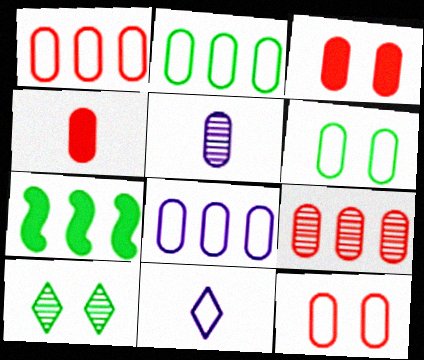[[1, 2, 8], 
[2, 3, 5], 
[4, 9, 12]]